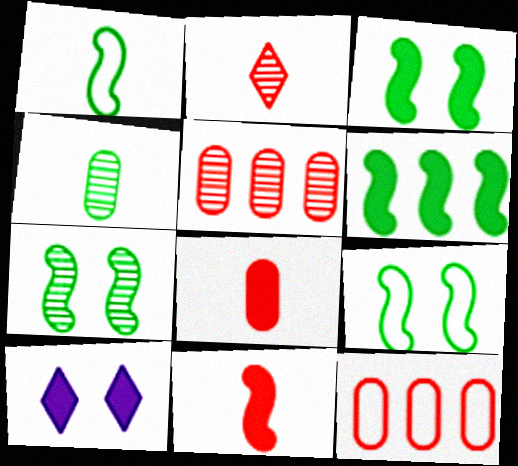[[1, 5, 10], 
[1, 6, 7], 
[3, 7, 9], 
[6, 8, 10]]